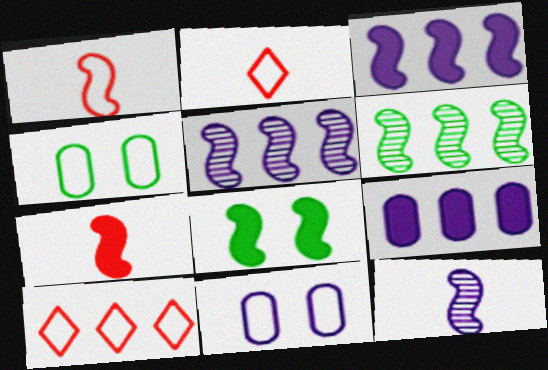[[1, 5, 8], 
[3, 7, 8], 
[6, 9, 10]]